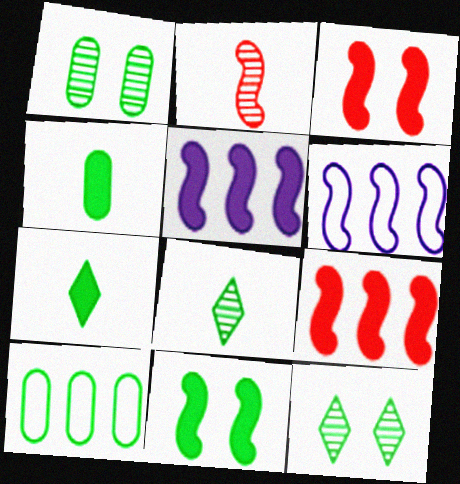[[1, 4, 10], 
[2, 6, 11], 
[8, 10, 11]]